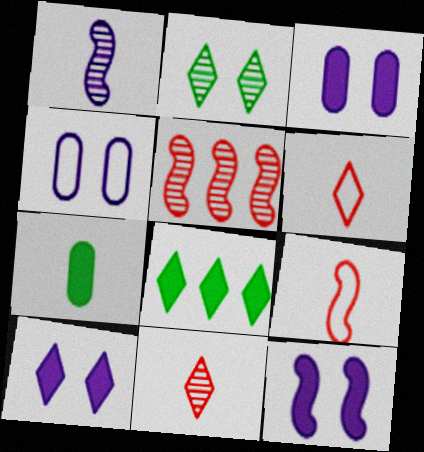[[1, 6, 7], 
[3, 10, 12]]